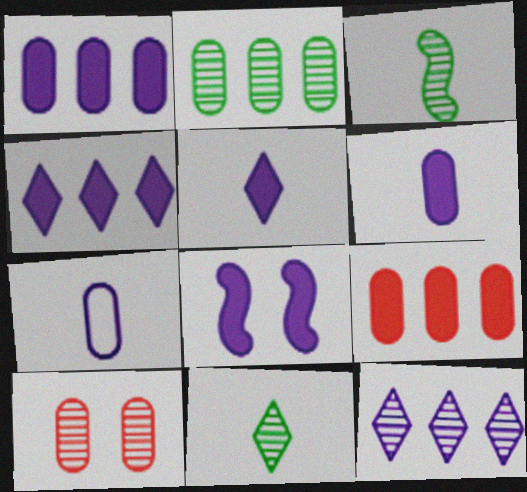[[1, 5, 8], 
[3, 10, 12], 
[4, 6, 8], 
[7, 8, 12]]